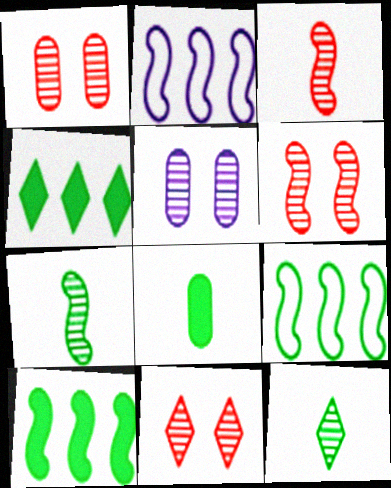[[1, 6, 11], 
[2, 8, 11]]